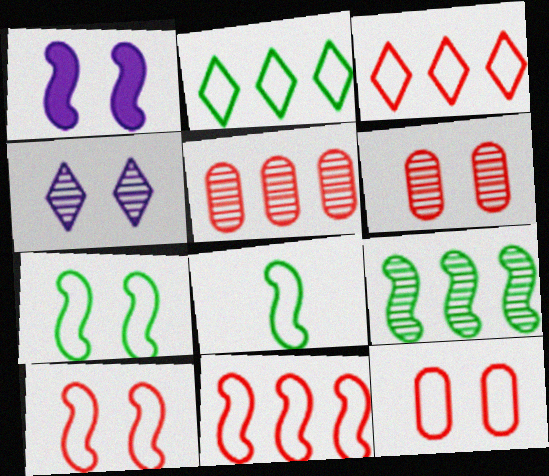[]